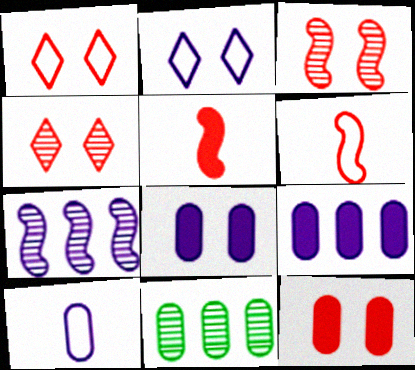[[1, 3, 12], 
[2, 5, 11], 
[10, 11, 12]]